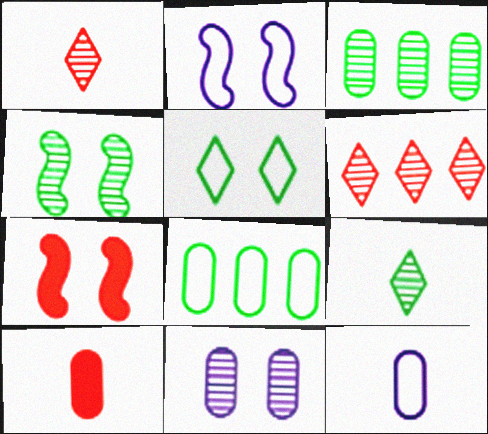[[2, 4, 7], 
[3, 4, 9], 
[5, 7, 11], 
[8, 10, 11]]